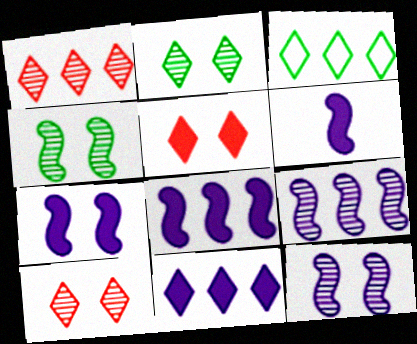[[1, 3, 11], 
[6, 7, 8]]